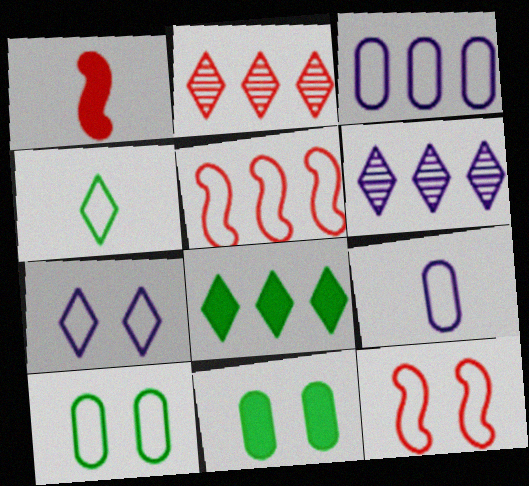[[1, 6, 10], 
[3, 4, 12], 
[7, 10, 12]]